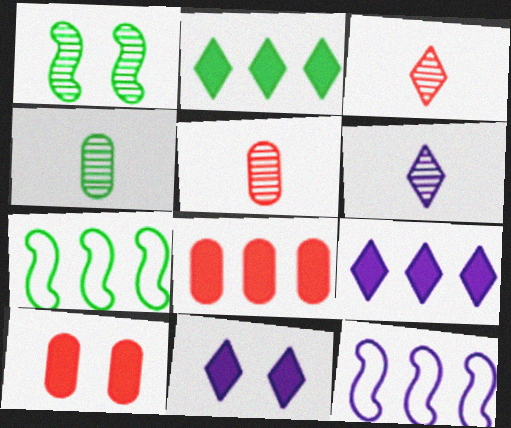[[5, 7, 11], 
[6, 7, 10]]